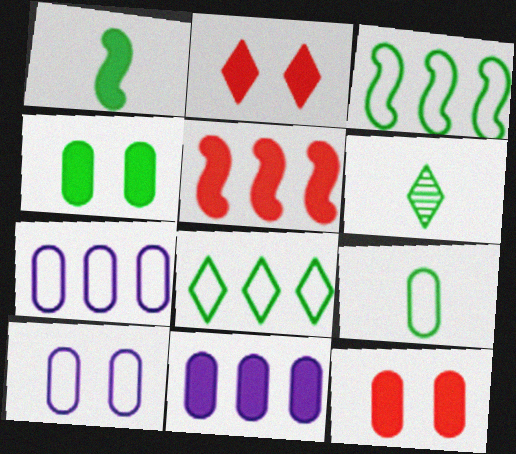[[1, 2, 11], 
[1, 6, 9], 
[3, 4, 6], 
[5, 6, 10]]